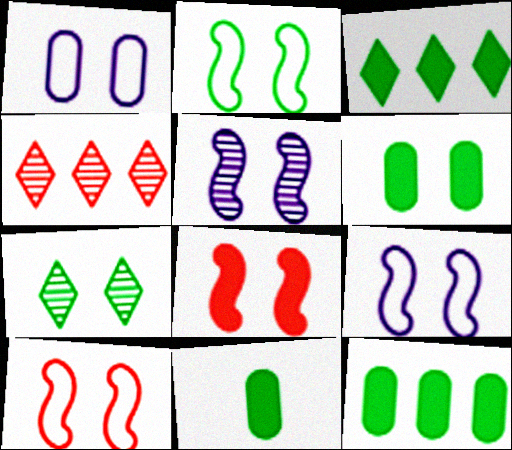[[1, 7, 8], 
[2, 5, 8], 
[2, 6, 7], 
[2, 9, 10], 
[4, 9, 11], 
[6, 11, 12]]